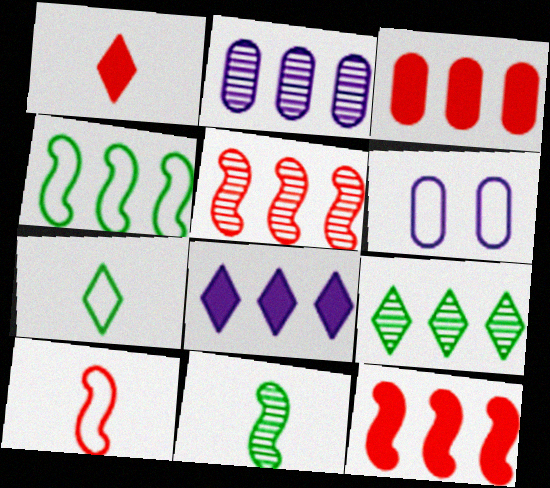[[2, 5, 9]]